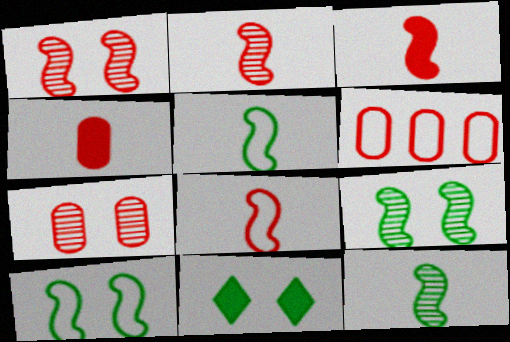[[2, 3, 8], 
[4, 6, 7]]